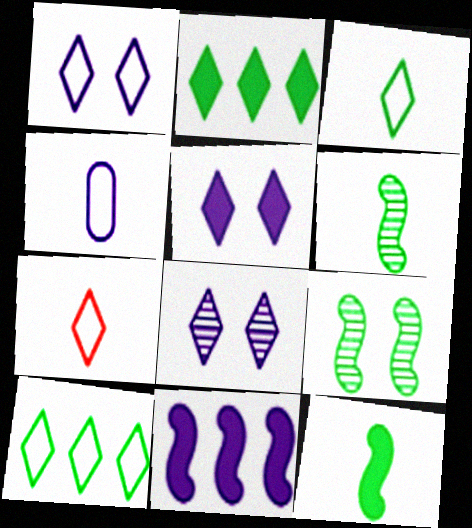[[1, 5, 8], 
[1, 7, 10], 
[2, 7, 8], 
[4, 8, 11]]